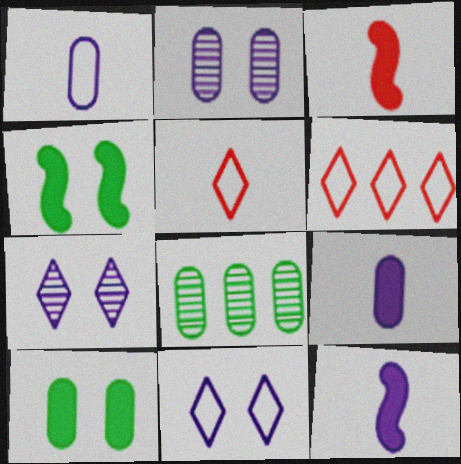[[3, 8, 11]]